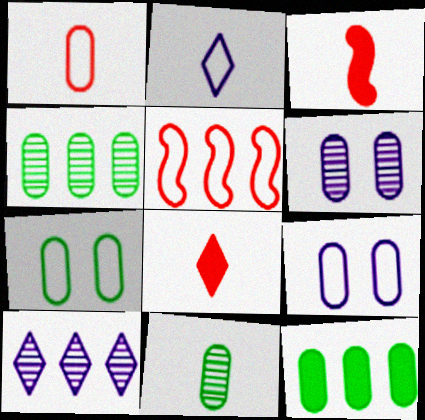[[1, 6, 12], 
[2, 3, 11], 
[2, 5, 7], 
[3, 7, 10], 
[5, 10, 12], 
[7, 11, 12]]